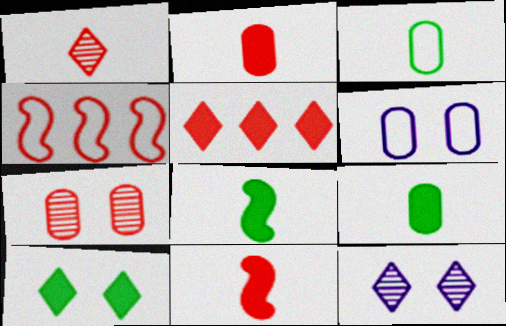[[4, 9, 12]]